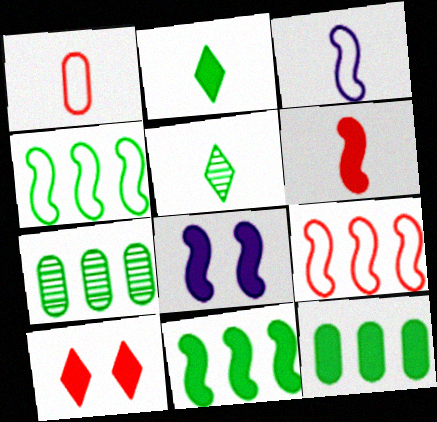[[3, 7, 10], 
[6, 8, 11]]